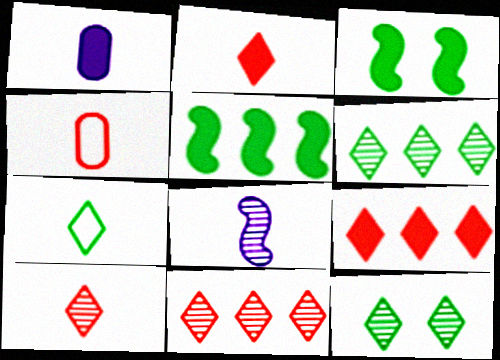[[1, 3, 9]]